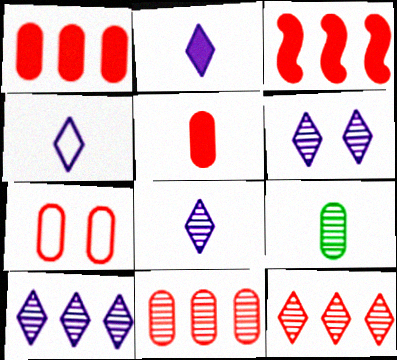[[2, 4, 8], 
[5, 7, 11], 
[6, 8, 10]]